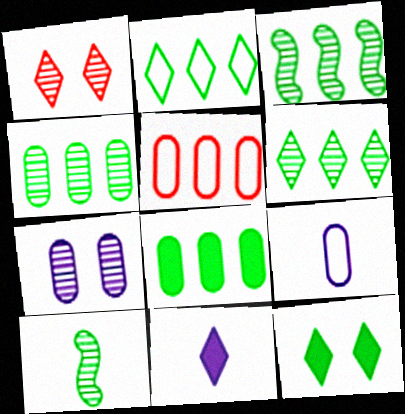[[1, 2, 11], 
[2, 3, 8], 
[3, 4, 6]]